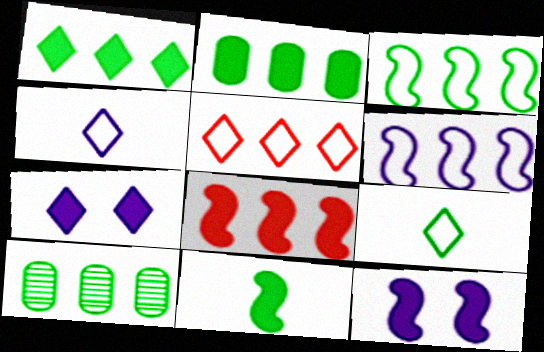[[1, 3, 10], 
[8, 11, 12]]